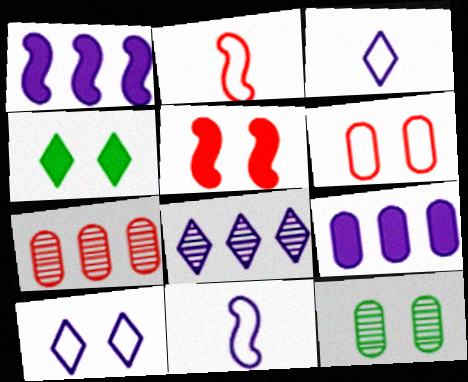[[4, 7, 11], 
[5, 10, 12]]